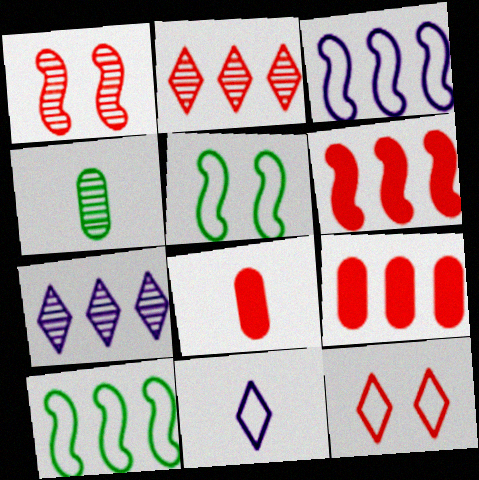[[1, 4, 7], 
[5, 7, 8], 
[7, 9, 10]]